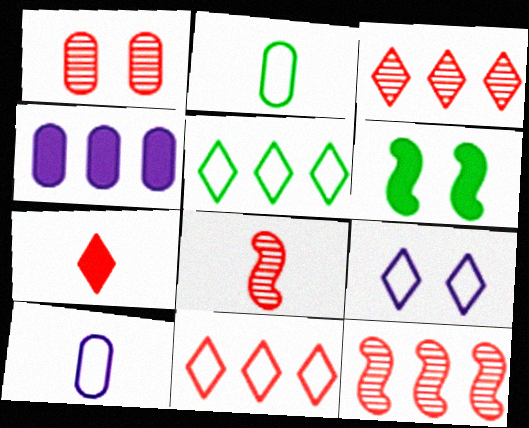[[1, 2, 4], 
[1, 3, 8], 
[1, 6, 9], 
[3, 6, 10], 
[4, 5, 12], 
[4, 6, 7]]